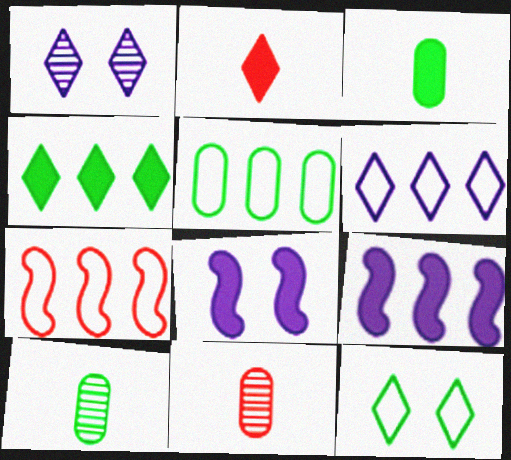[[1, 3, 7], 
[5, 6, 7], 
[9, 11, 12]]